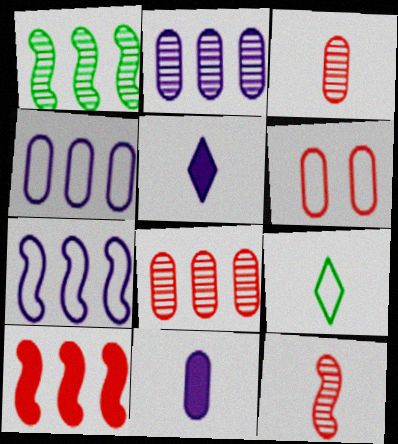[[1, 5, 6], 
[1, 7, 10], 
[6, 7, 9], 
[9, 11, 12]]